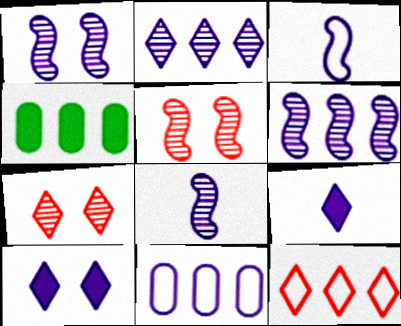[[1, 6, 8], 
[1, 9, 11], 
[3, 4, 7], 
[4, 6, 12], 
[8, 10, 11]]